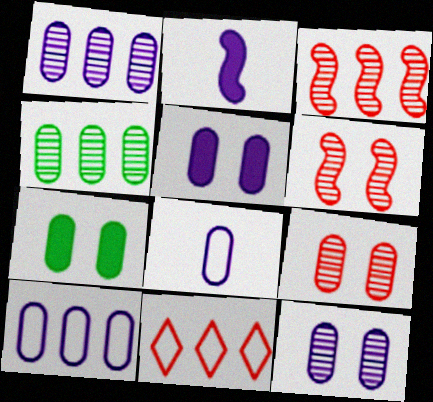[[1, 5, 8]]